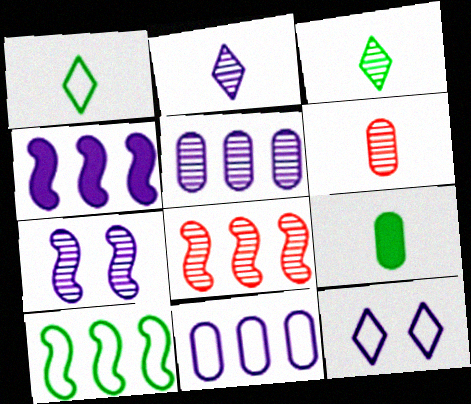[[2, 5, 7], 
[4, 8, 10], 
[8, 9, 12]]